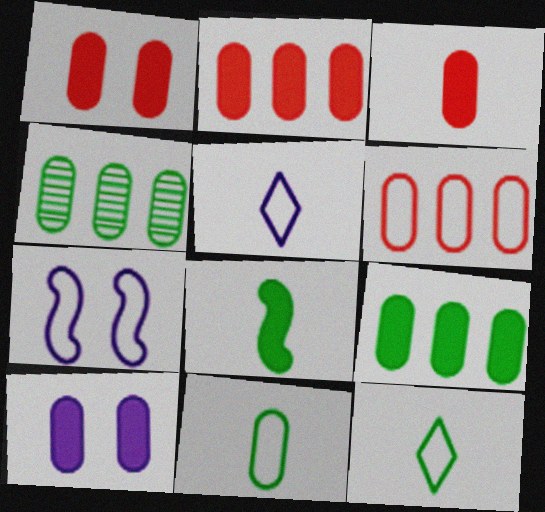[[1, 2, 3], 
[3, 9, 10], 
[6, 7, 12]]